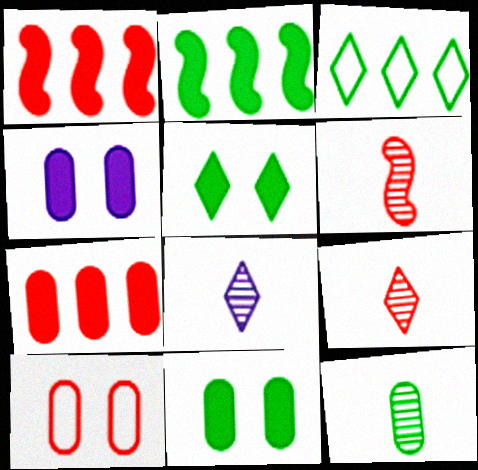[[1, 9, 10], 
[2, 8, 10], 
[3, 4, 6], 
[6, 8, 12]]